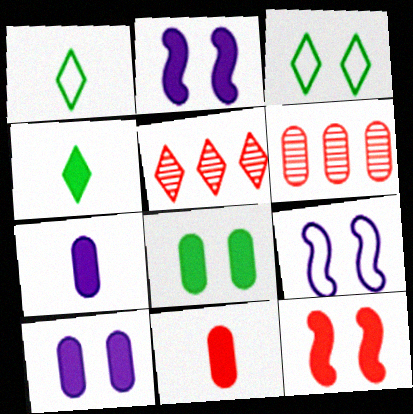[[1, 2, 6], 
[4, 6, 9]]